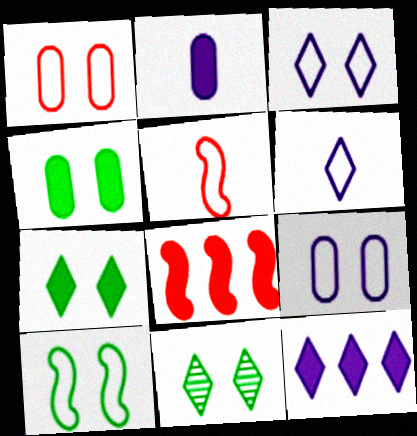[[1, 3, 10], 
[2, 7, 8], 
[4, 10, 11]]